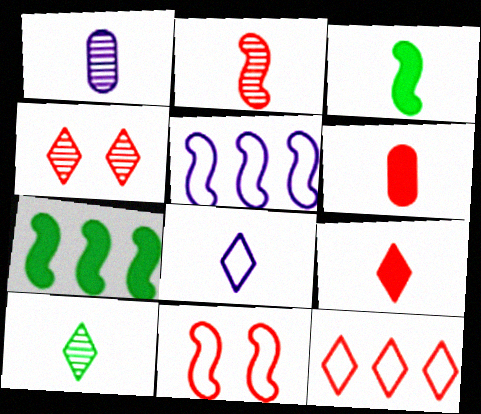[[1, 2, 10], 
[4, 9, 12], 
[8, 9, 10]]